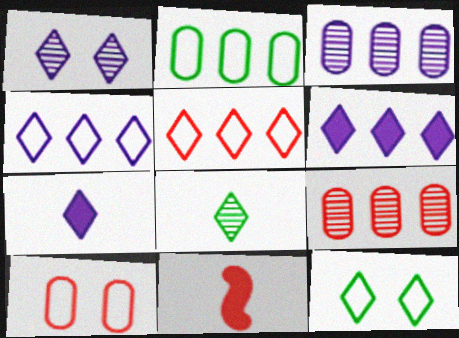[[1, 2, 11], 
[1, 4, 7], 
[3, 11, 12]]